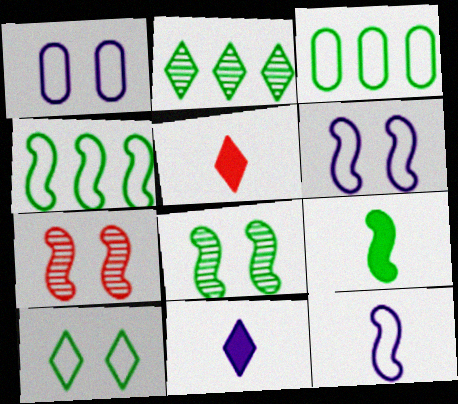[[3, 7, 11], 
[4, 8, 9]]